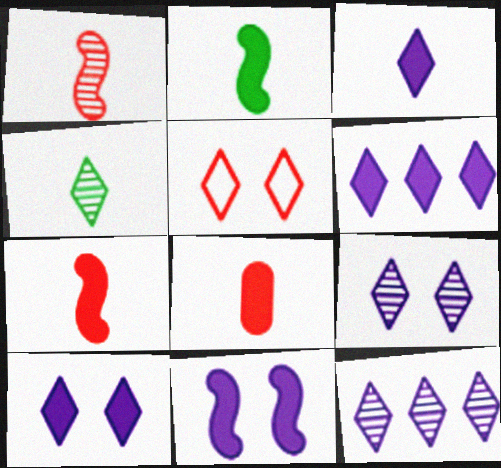[[2, 3, 8], 
[3, 6, 10], 
[4, 5, 6]]